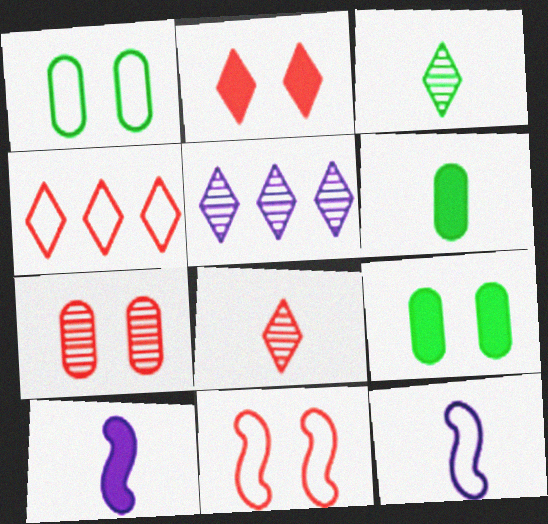[[1, 4, 12], 
[2, 4, 8], 
[2, 7, 11], 
[5, 6, 11], 
[6, 8, 12]]